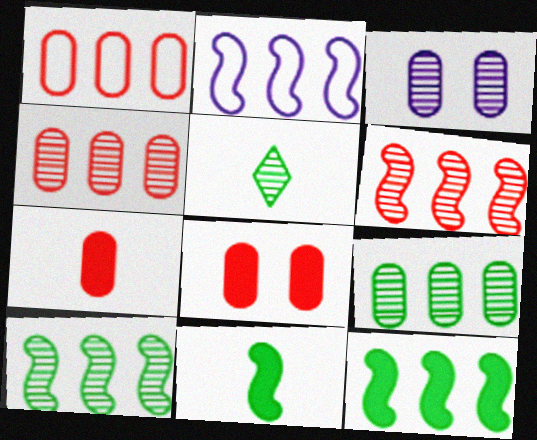[[2, 5, 8], 
[2, 6, 12], 
[3, 5, 6]]